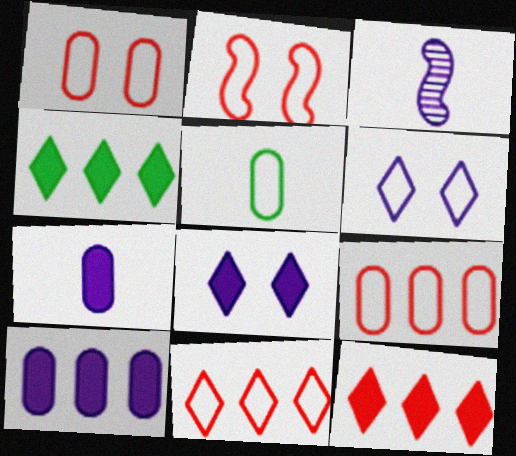[[1, 3, 4], 
[3, 6, 10]]